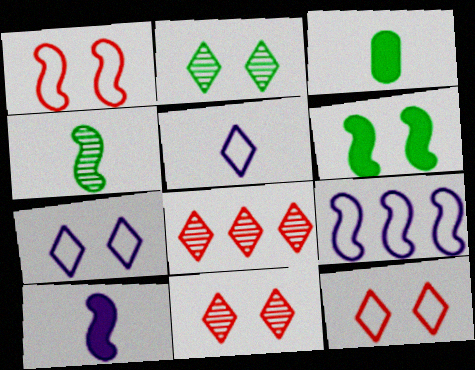[[3, 9, 11]]